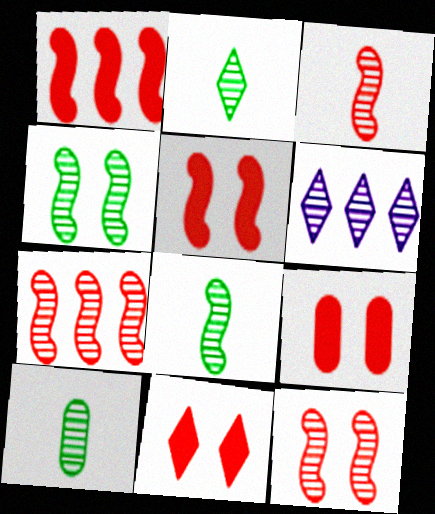[[2, 8, 10], 
[3, 7, 12], 
[5, 9, 11], 
[6, 10, 12]]